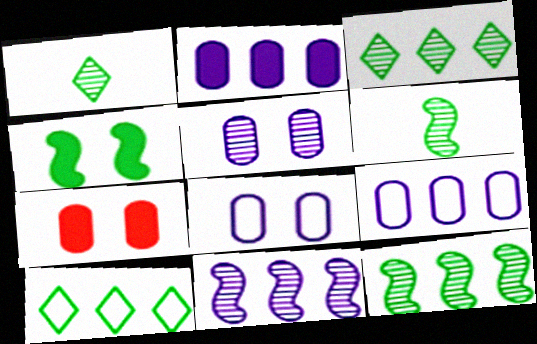[]